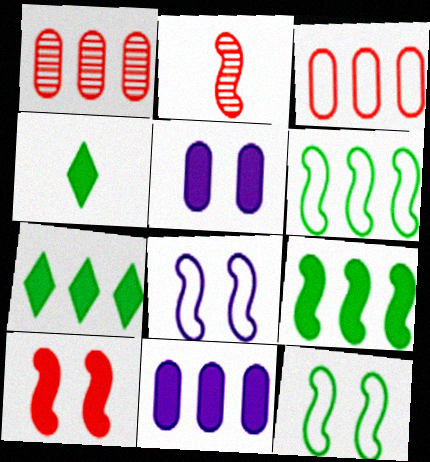[[1, 4, 8], 
[2, 8, 9], 
[4, 10, 11]]